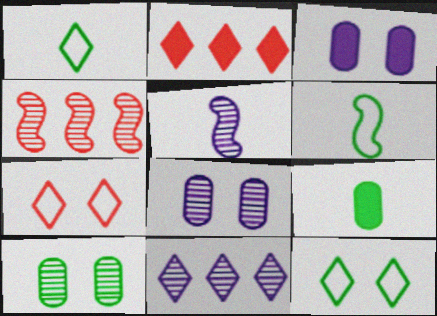[[1, 3, 4], 
[2, 6, 8], 
[5, 8, 11]]